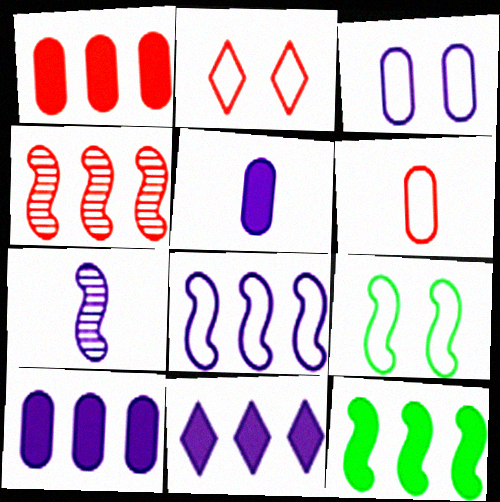[[1, 11, 12], 
[2, 3, 9], 
[3, 7, 11], 
[4, 8, 12]]